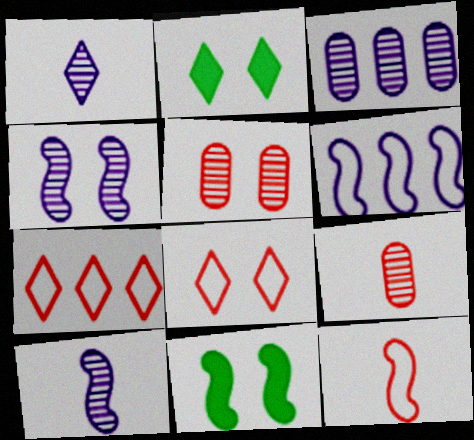[[1, 2, 7], 
[1, 3, 4], 
[2, 3, 12], 
[2, 6, 9]]